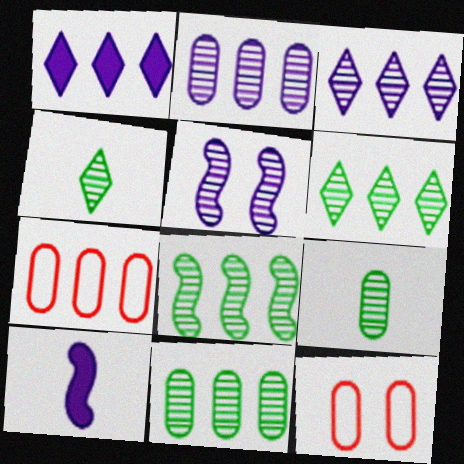[[1, 7, 8], 
[6, 8, 11], 
[6, 10, 12]]